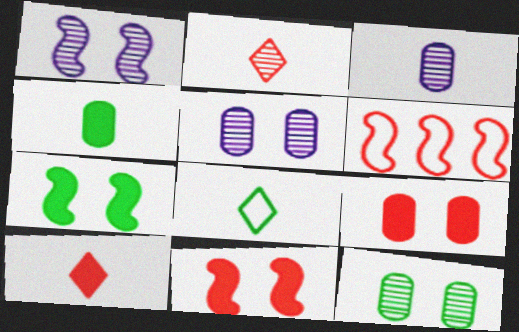[[2, 6, 9]]